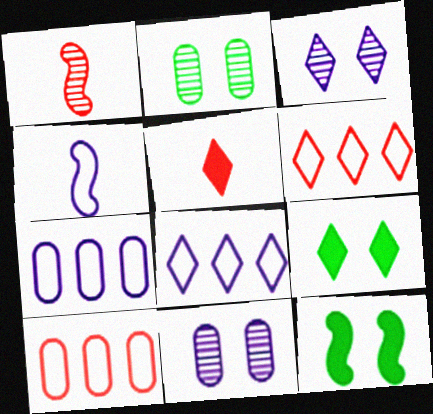[[1, 7, 9]]